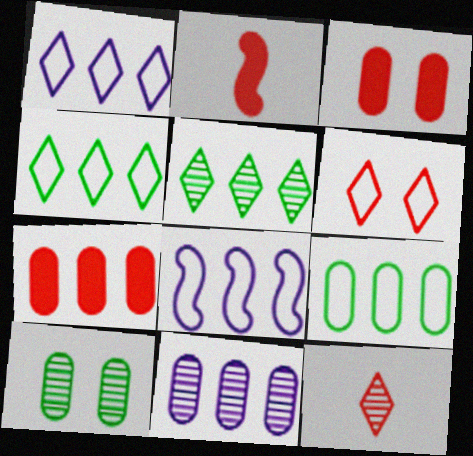[[1, 2, 10], 
[5, 7, 8], 
[7, 9, 11]]